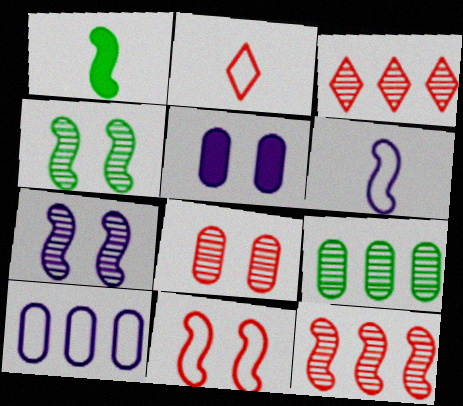[]